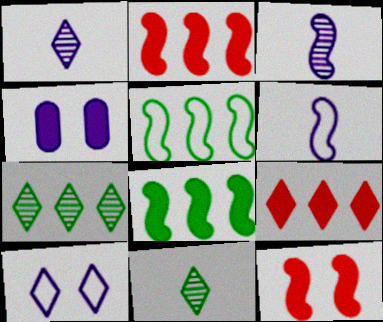[[3, 5, 12], 
[9, 10, 11]]